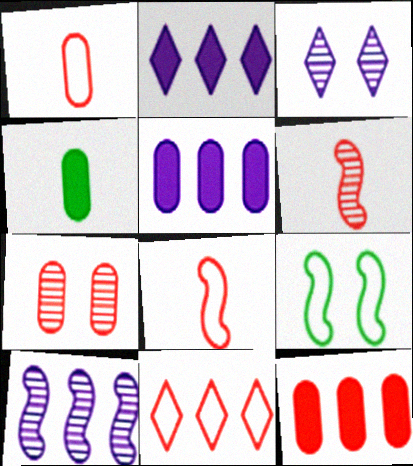[[1, 7, 12]]